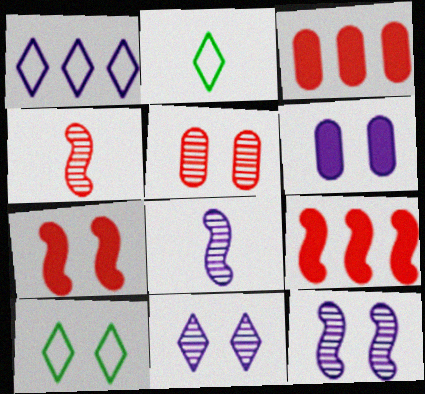[[1, 6, 8], 
[2, 3, 12], 
[3, 8, 10]]